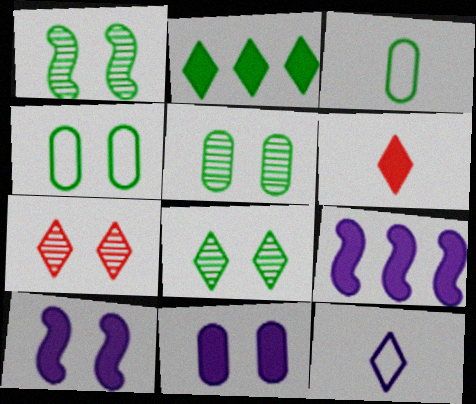[[1, 2, 3], 
[1, 5, 8], 
[2, 7, 12], 
[3, 7, 9], 
[4, 7, 10]]